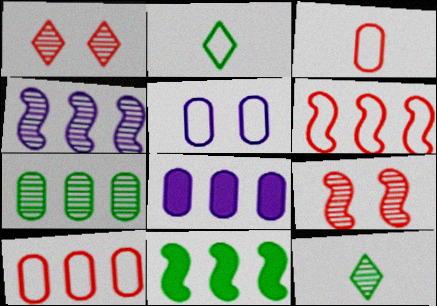[[2, 5, 6], 
[2, 8, 9], 
[4, 6, 11], 
[7, 8, 10]]